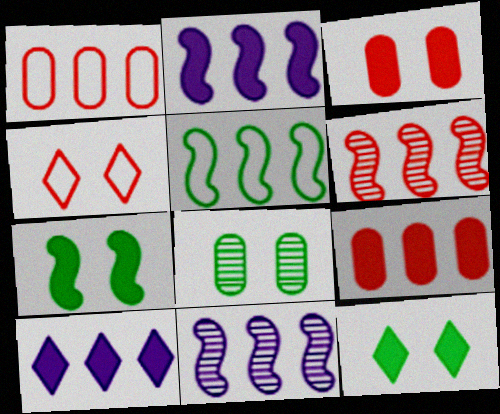[[2, 5, 6]]